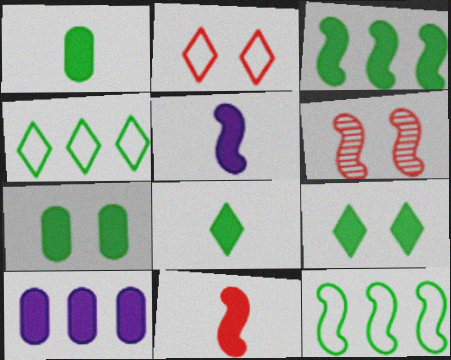[[1, 3, 9], 
[3, 7, 8], 
[5, 6, 12], 
[9, 10, 11]]